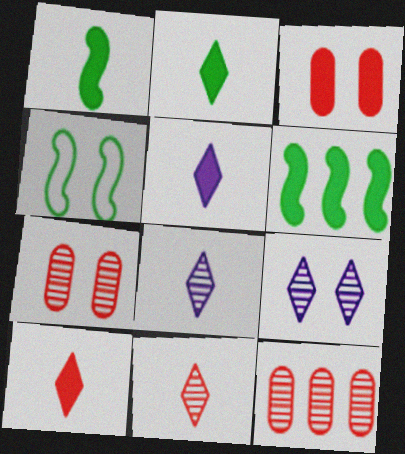[[2, 5, 10], 
[3, 4, 9], 
[3, 5, 6], 
[4, 5, 12]]